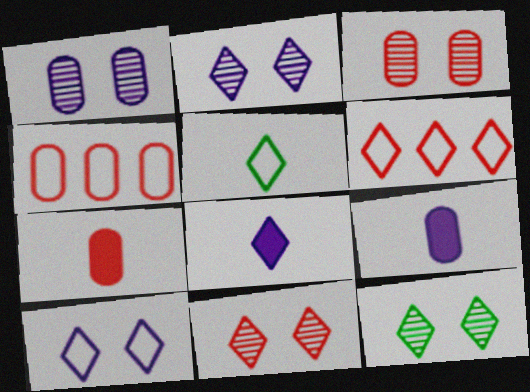[[2, 11, 12], 
[3, 4, 7], 
[5, 6, 10], 
[6, 8, 12]]